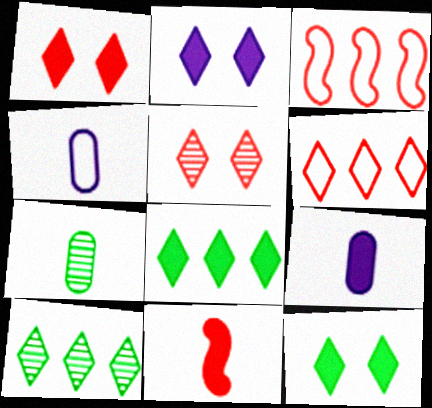[[1, 2, 12], 
[2, 3, 7]]